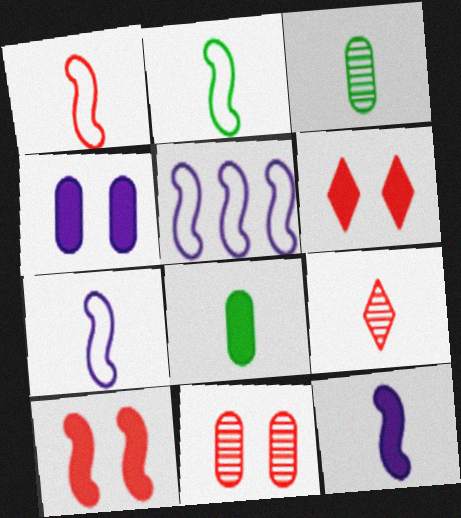[[1, 2, 7], 
[3, 5, 6], 
[7, 8, 9]]